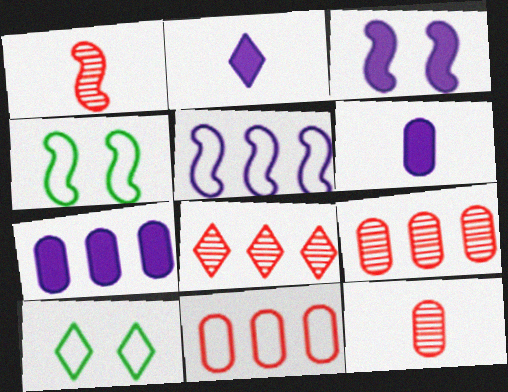[[1, 7, 10], 
[2, 3, 7], 
[2, 4, 9], 
[2, 8, 10], 
[4, 6, 8]]